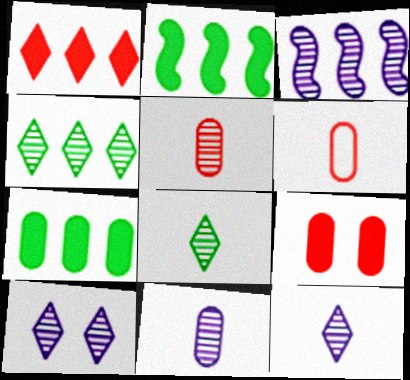[[2, 6, 10], 
[3, 10, 11]]